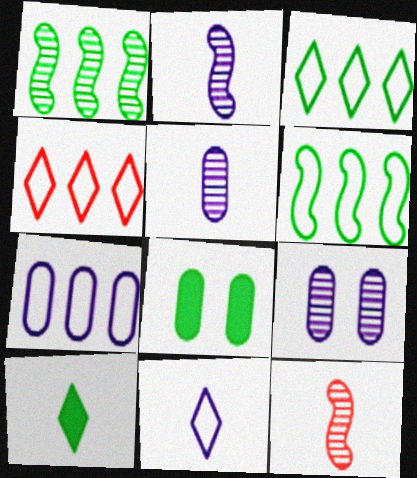[[2, 4, 8], 
[4, 6, 7]]